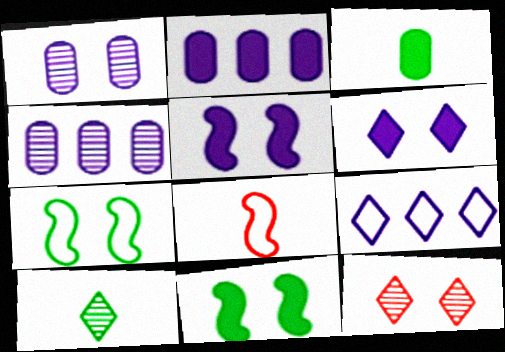[]